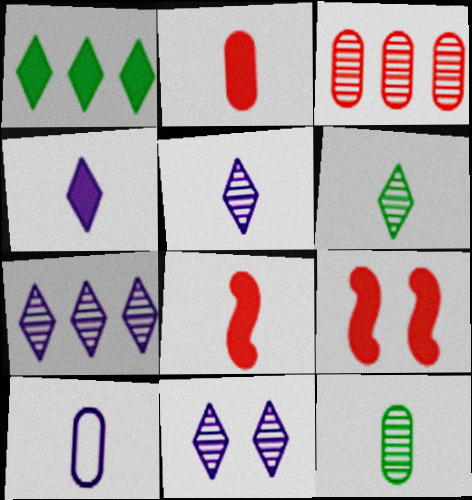[[2, 10, 12], 
[5, 7, 11], 
[6, 8, 10]]